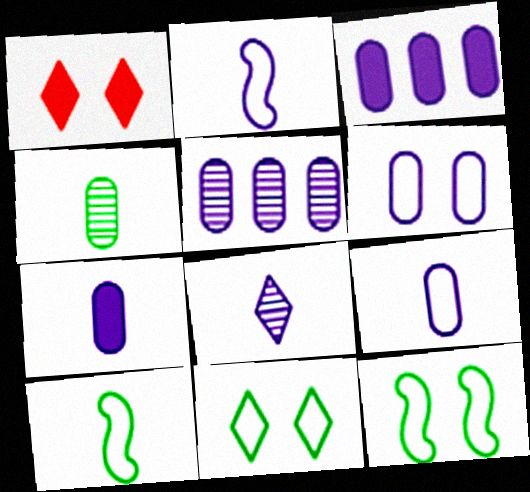[[1, 5, 10], 
[2, 7, 8], 
[5, 6, 7]]